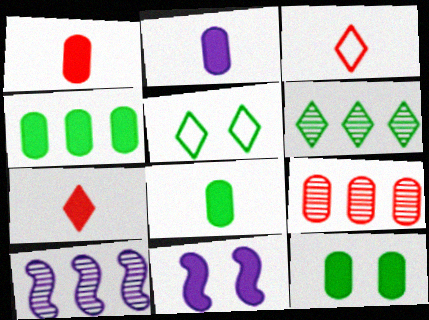[[1, 2, 8], 
[1, 5, 10], 
[3, 10, 12], 
[4, 7, 11], 
[4, 8, 12], 
[6, 9, 10]]